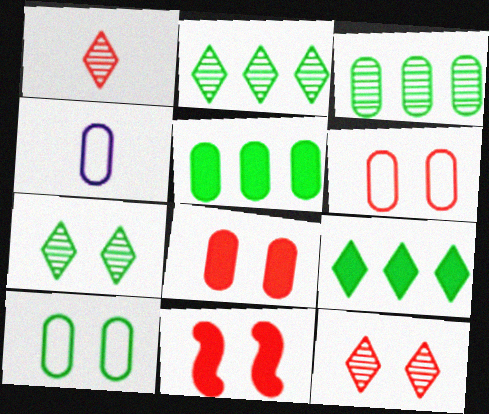[[2, 4, 11], 
[3, 4, 8], 
[6, 11, 12]]